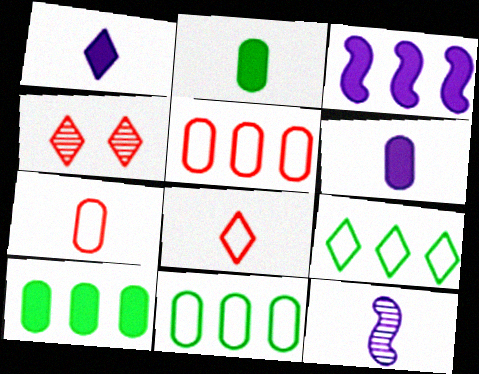[[1, 4, 9], 
[2, 8, 12]]